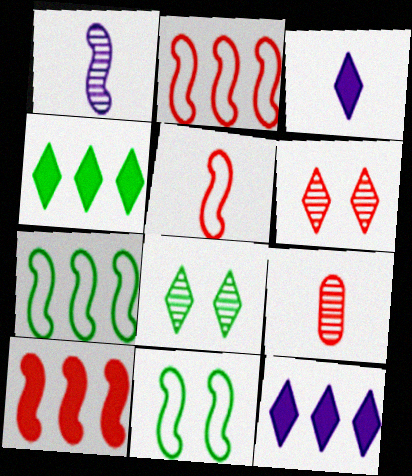[[1, 10, 11], 
[9, 11, 12]]